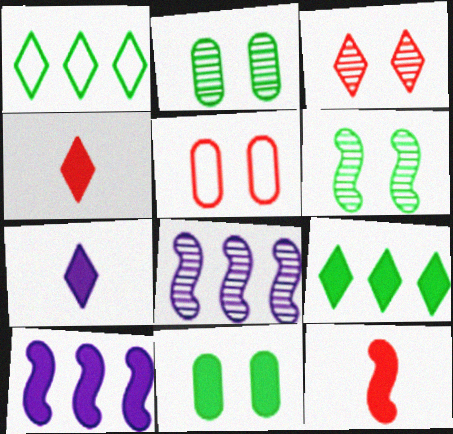[[1, 3, 7], 
[4, 10, 11]]